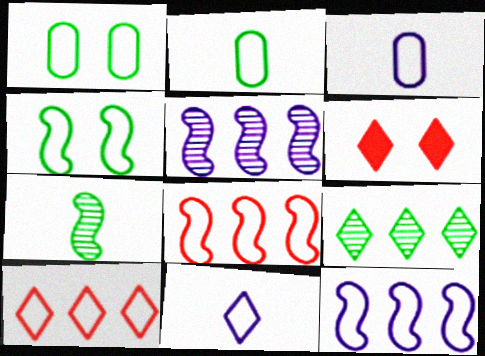[[1, 8, 11], 
[2, 5, 6], 
[3, 4, 10], 
[6, 9, 11]]